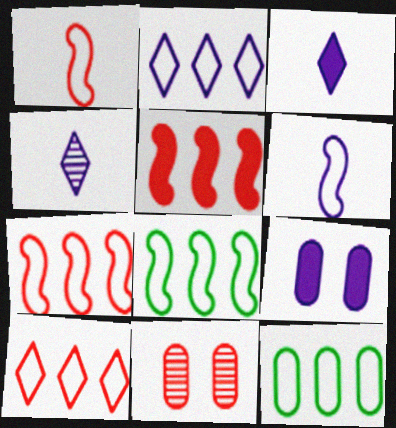[[2, 7, 12], 
[3, 8, 11]]